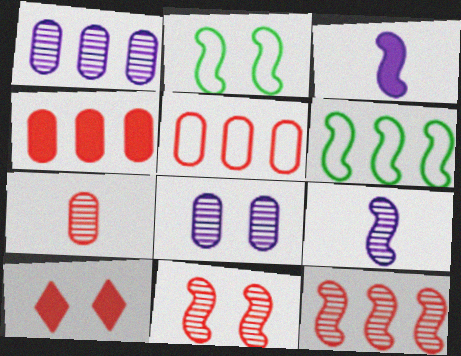[[2, 3, 12], 
[2, 8, 10], 
[3, 6, 11]]